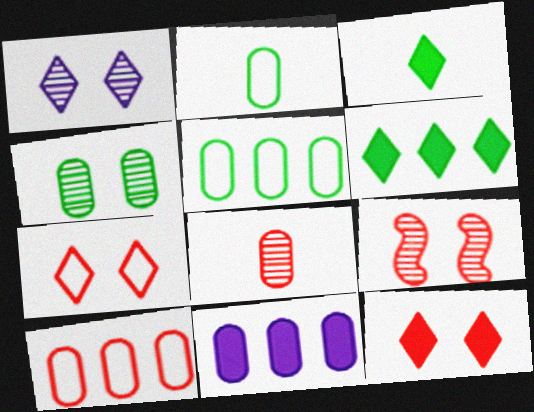[[1, 4, 9]]